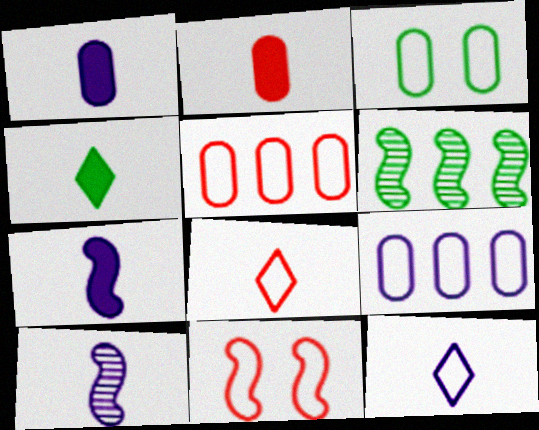[[1, 10, 12], 
[2, 4, 7], 
[3, 4, 6], 
[5, 8, 11], 
[6, 7, 11]]